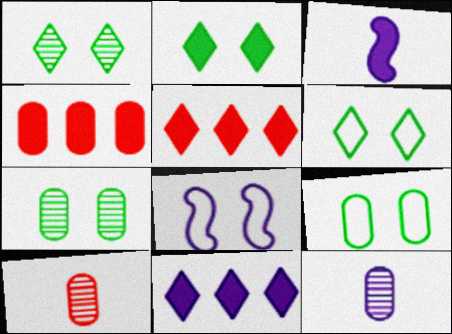[[1, 2, 6], 
[2, 3, 4], 
[4, 9, 12], 
[8, 11, 12]]